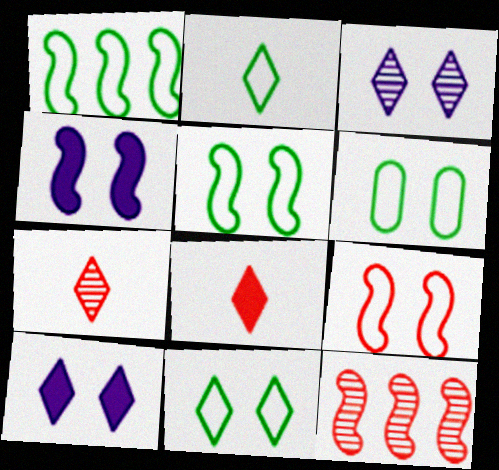[[1, 2, 6], 
[5, 6, 11]]